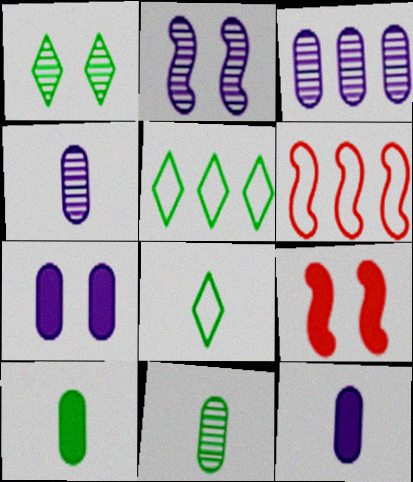[[1, 6, 12], 
[3, 8, 9], 
[4, 5, 9]]